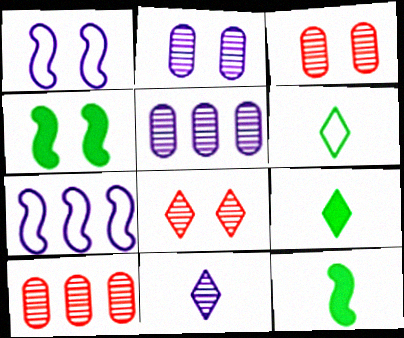[[1, 9, 10], 
[3, 7, 9]]